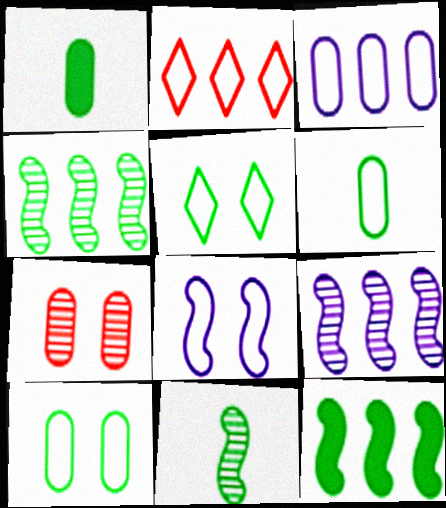[[1, 3, 7], 
[1, 4, 5], 
[2, 6, 8]]